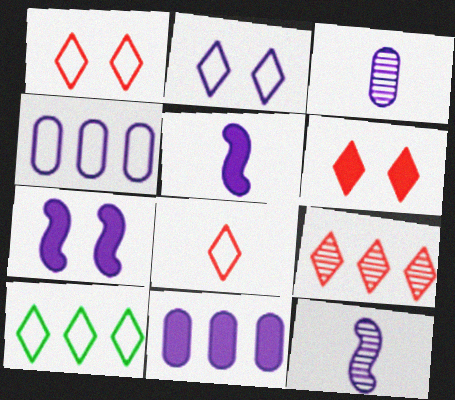[[2, 8, 10], 
[2, 11, 12], 
[6, 8, 9]]